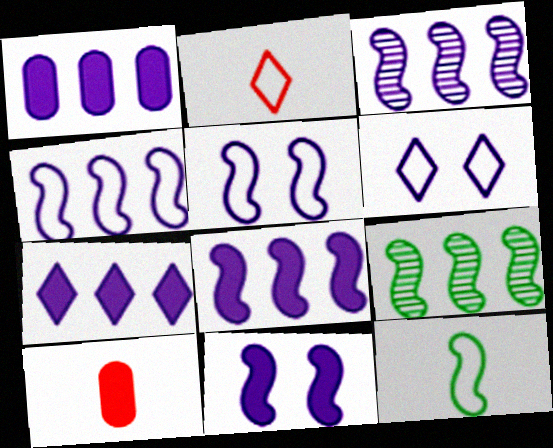[[1, 7, 8], 
[3, 4, 8], 
[6, 9, 10]]